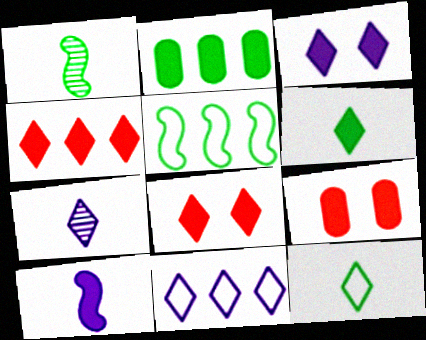[[1, 9, 11], 
[2, 8, 10], 
[3, 4, 6], 
[3, 7, 11], 
[5, 7, 9]]